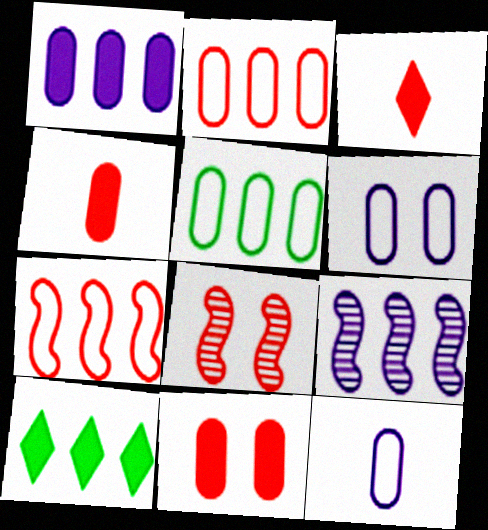[[2, 3, 8], 
[2, 9, 10], 
[8, 10, 12]]